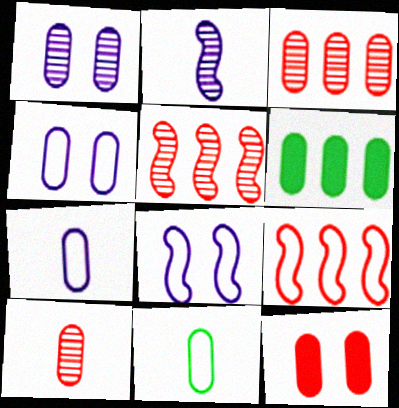[[4, 6, 10]]